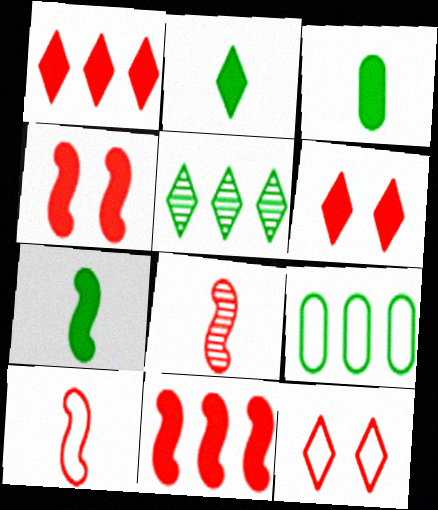[[2, 3, 7]]